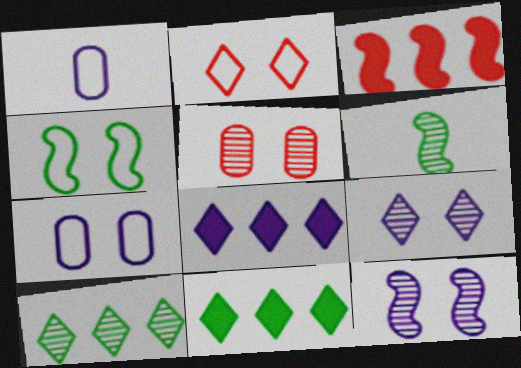[[1, 8, 12], 
[2, 4, 7]]